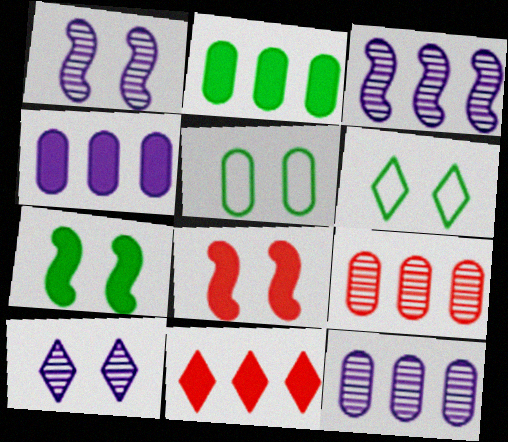[[5, 8, 10]]